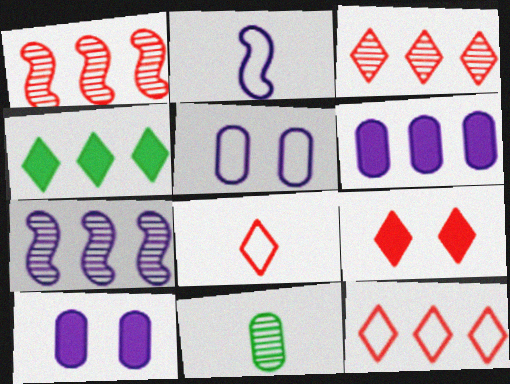[[3, 8, 9]]